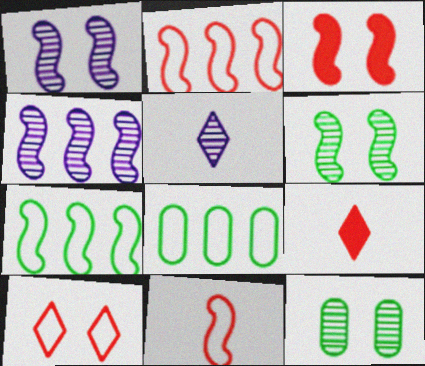[[1, 8, 9], 
[3, 5, 8]]